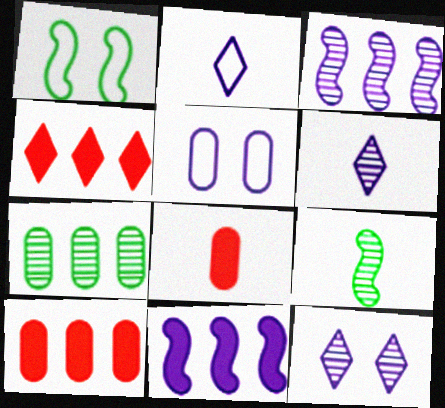[[1, 6, 10], 
[2, 8, 9], 
[4, 5, 9], 
[5, 6, 11], 
[5, 7, 8]]